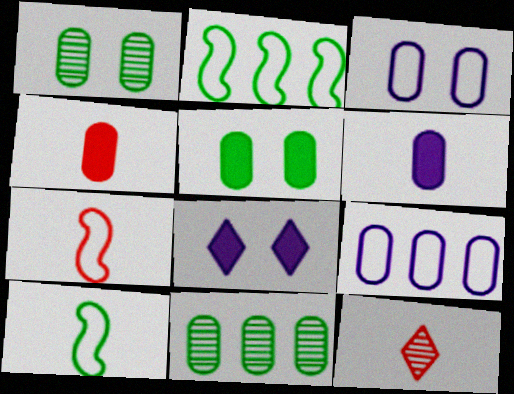[[1, 4, 9], 
[3, 4, 11], 
[4, 7, 12], 
[6, 10, 12], 
[7, 8, 11]]